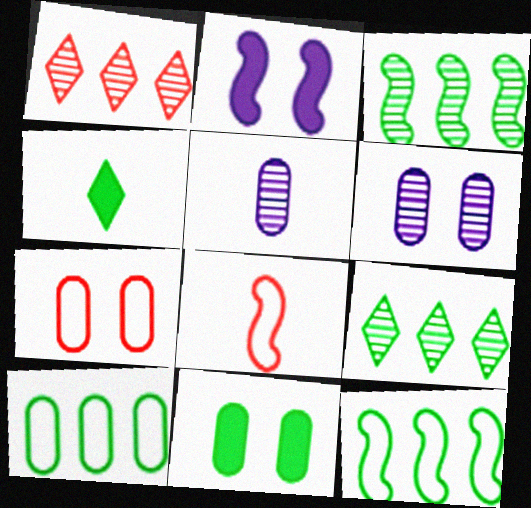[[2, 3, 8], 
[4, 5, 8], 
[6, 7, 11]]